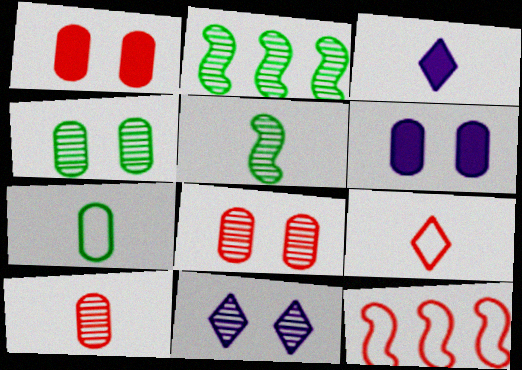[[2, 6, 9], 
[2, 10, 11], 
[3, 4, 12]]